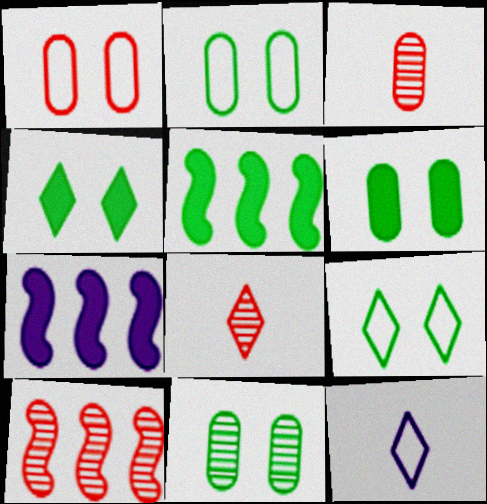[[2, 6, 11], 
[2, 7, 8], 
[3, 7, 9], 
[6, 10, 12]]